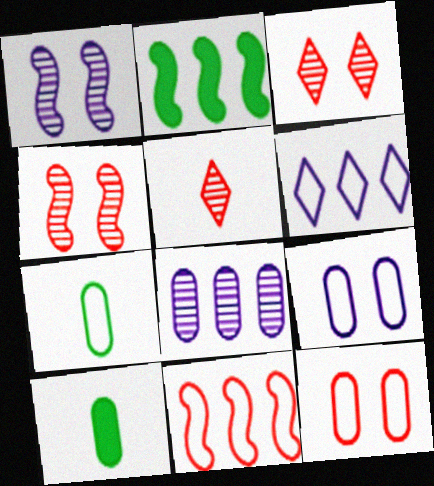[[2, 5, 9], 
[4, 6, 10], 
[8, 10, 12]]